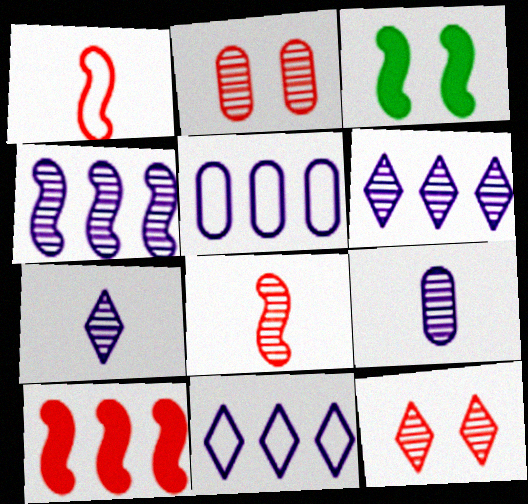[[1, 3, 4]]